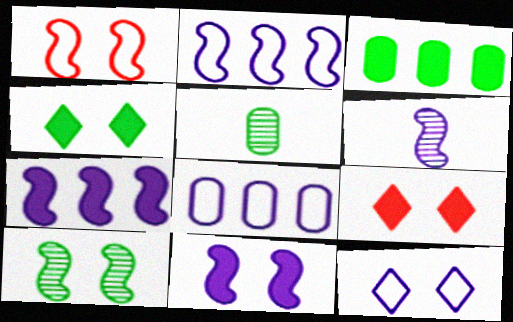[[1, 10, 11], 
[2, 5, 9], 
[2, 6, 11]]